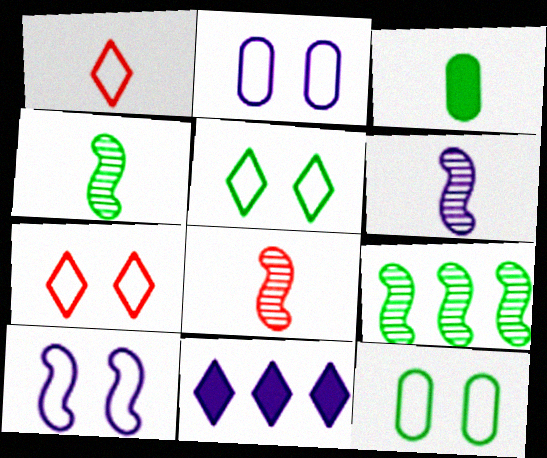[[1, 3, 6], 
[2, 6, 11], 
[3, 5, 9], 
[4, 6, 8], 
[7, 10, 12], 
[8, 11, 12]]